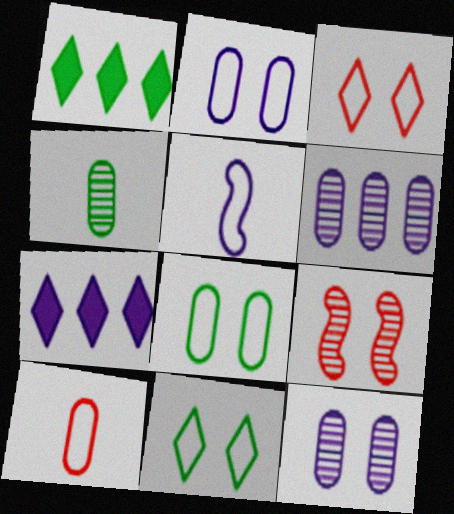[[5, 7, 12]]